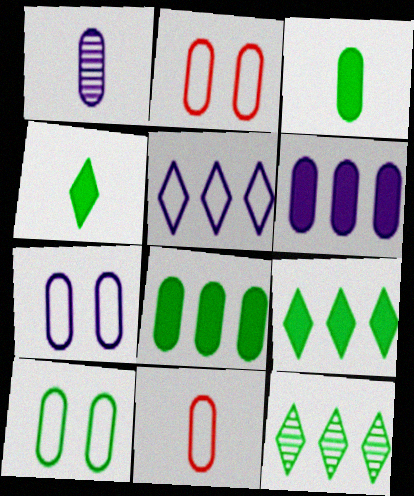[[1, 2, 8], 
[1, 3, 11], 
[1, 6, 7], 
[2, 7, 10]]